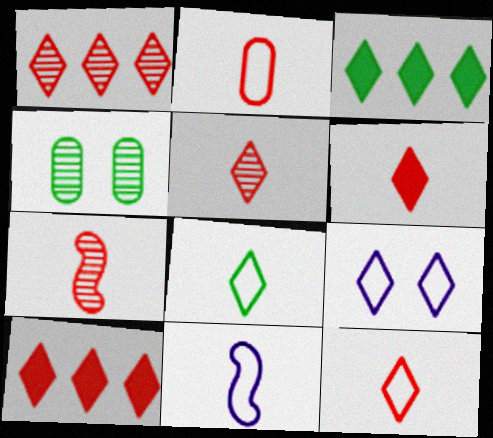[[2, 6, 7], 
[2, 8, 11], 
[3, 5, 9], 
[4, 10, 11], 
[5, 6, 12]]